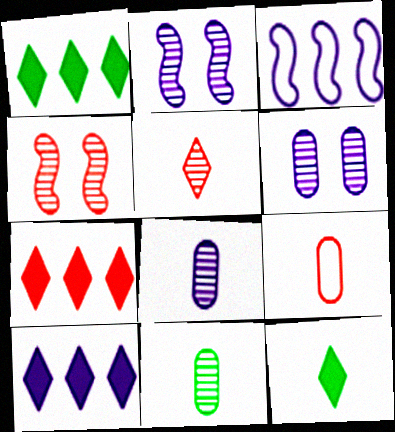[[1, 2, 9], 
[1, 7, 10], 
[4, 7, 9]]